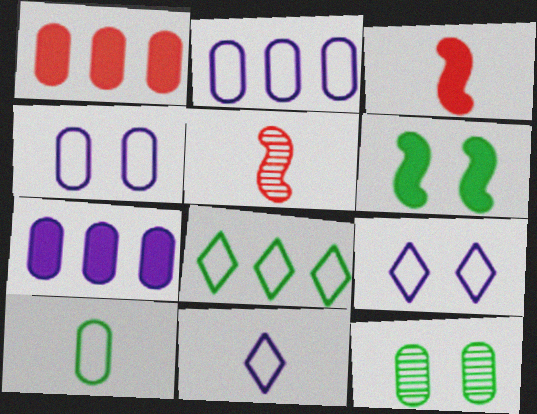[]